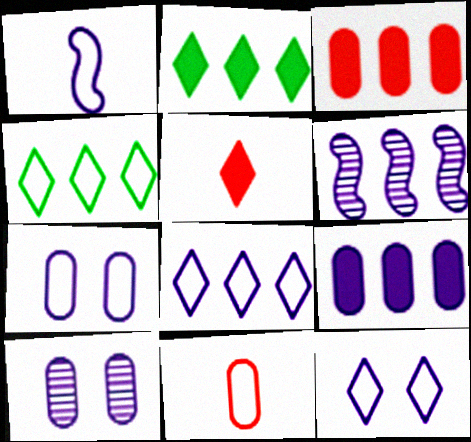[[1, 7, 8], 
[3, 4, 6], 
[6, 8, 9]]